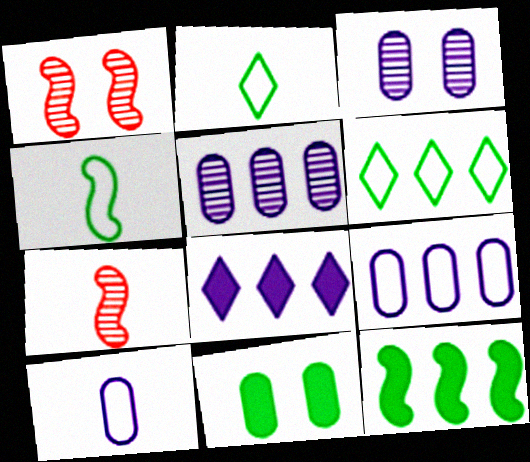[]